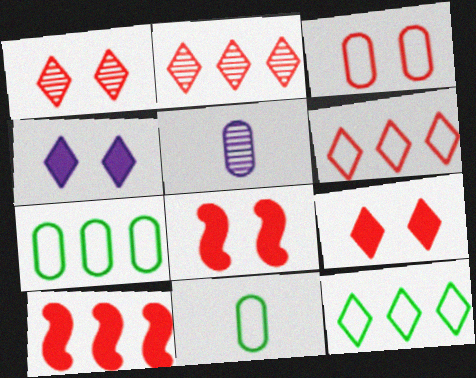[[1, 3, 8], 
[5, 8, 12]]